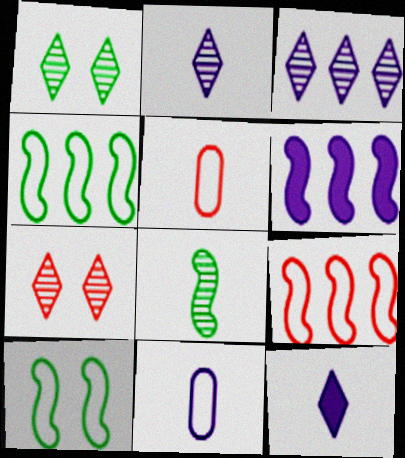[[1, 5, 6], 
[5, 8, 12]]